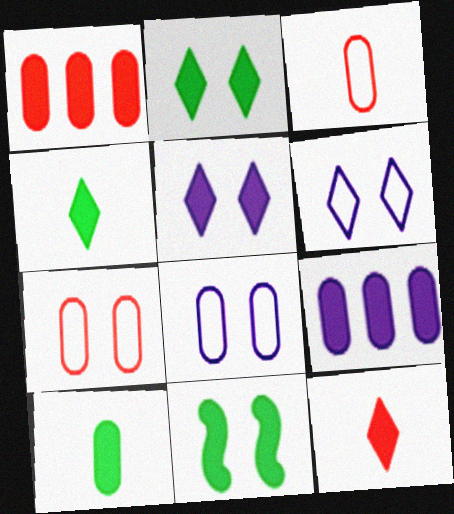[[9, 11, 12]]